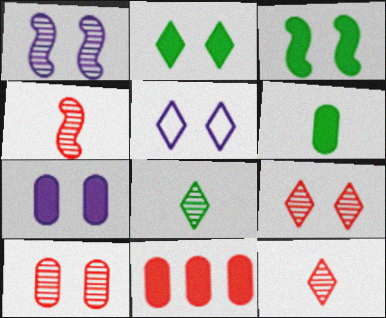[[1, 5, 7], 
[2, 5, 9], 
[3, 5, 10], 
[6, 7, 11]]